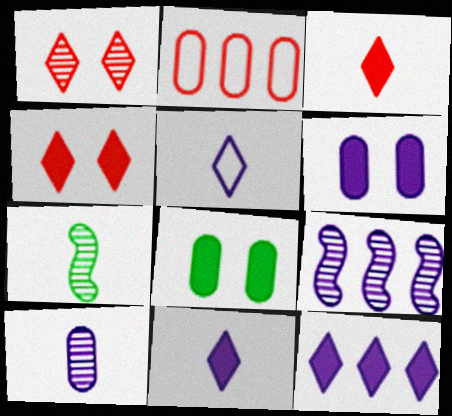[[2, 8, 10], 
[5, 6, 9]]